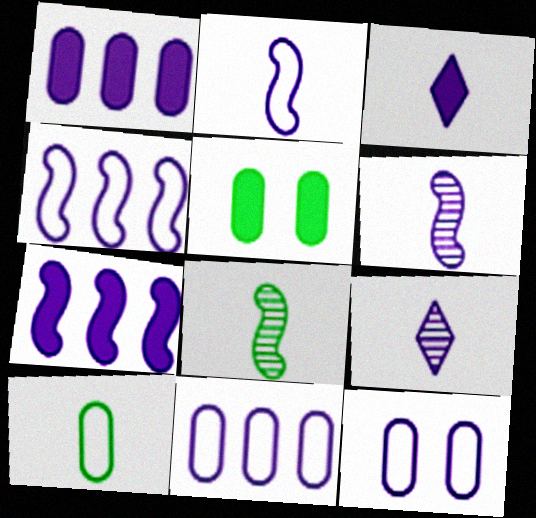[[7, 9, 12]]